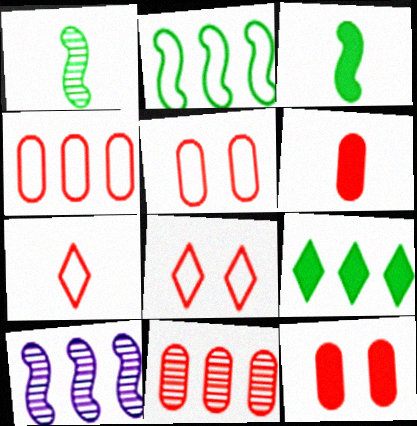[[4, 9, 10], 
[5, 6, 11]]